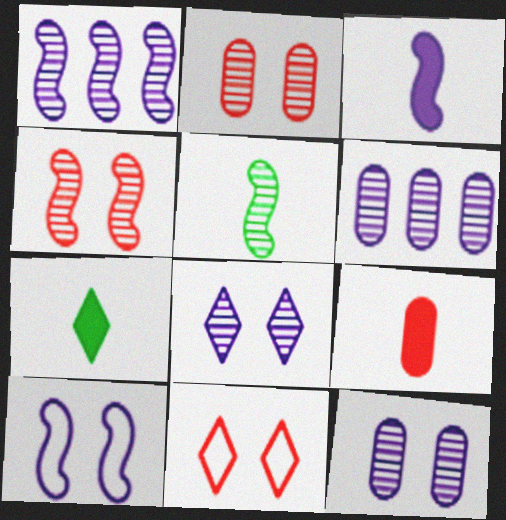[[1, 3, 10], 
[1, 4, 5], 
[3, 7, 9]]